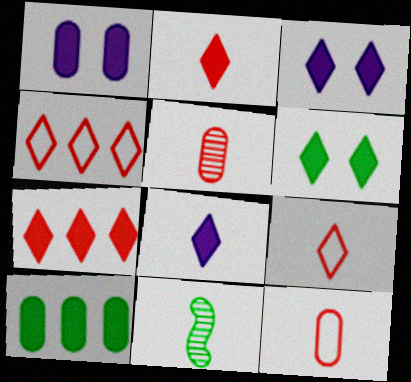[[1, 4, 11], 
[6, 7, 8], 
[8, 11, 12]]